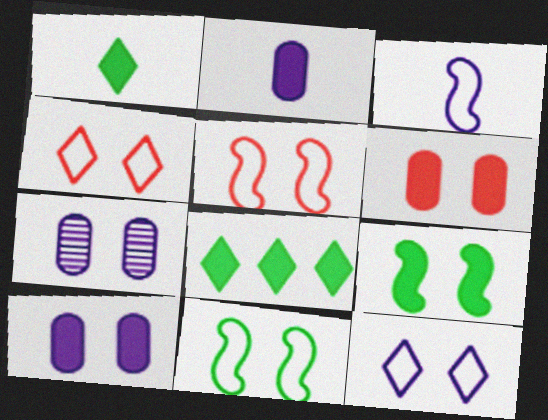[[4, 7, 9]]